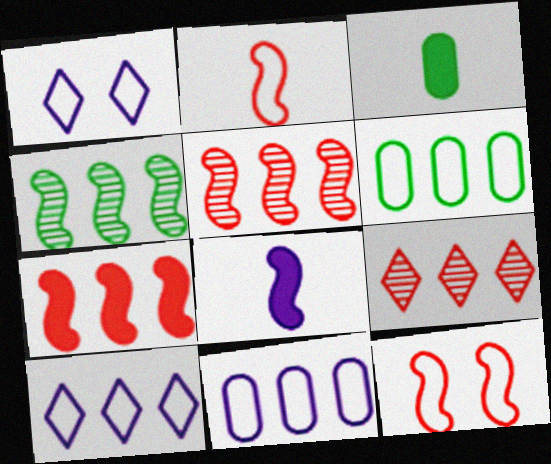[[1, 2, 6], 
[1, 3, 5], 
[4, 8, 12]]